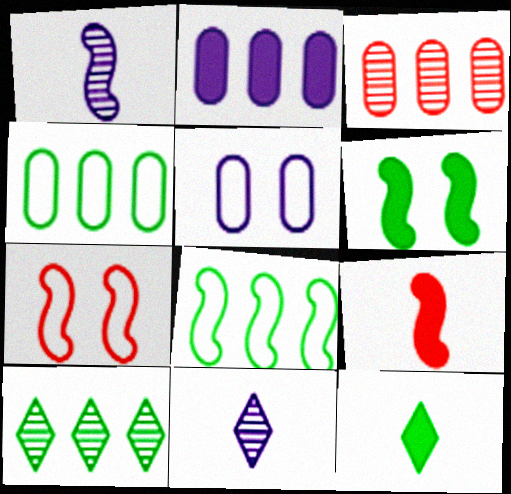[[2, 3, 4], 
[5, 9, 10]]